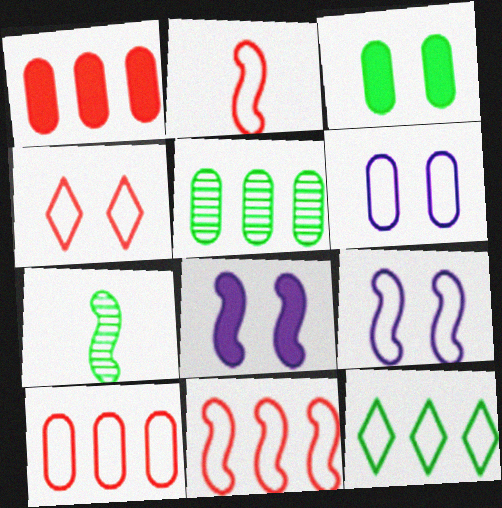[[2, 4, 10], 
[2, 6, 12], 
[3, 7, 12], 
[7, 8, 11]]